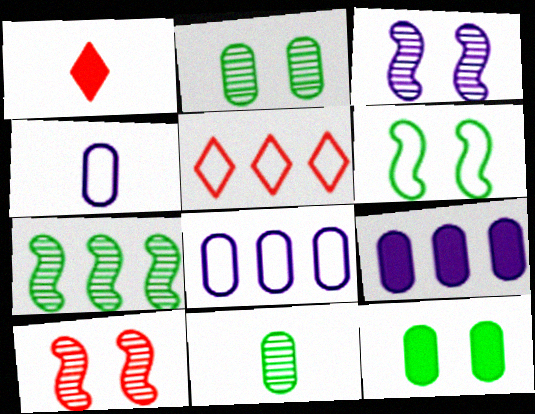[[4, 5, 6], 
[5, 7, 9]]